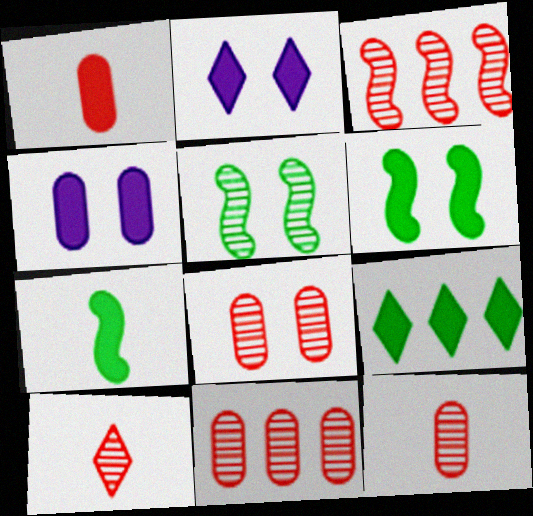[[3, 8, 10], 
[8, 11, 12]]